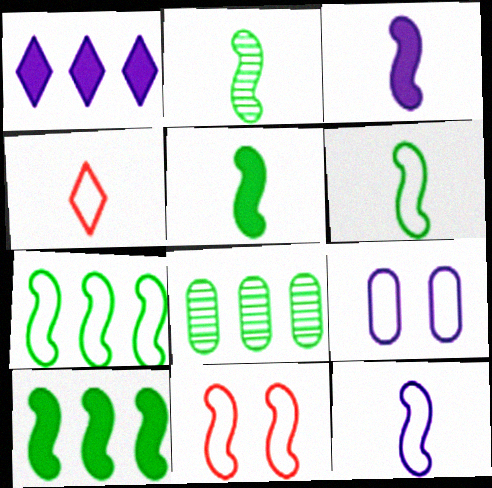[[2, 5, 6], 
[4, 7, 9], 
[7, 11, 12]]